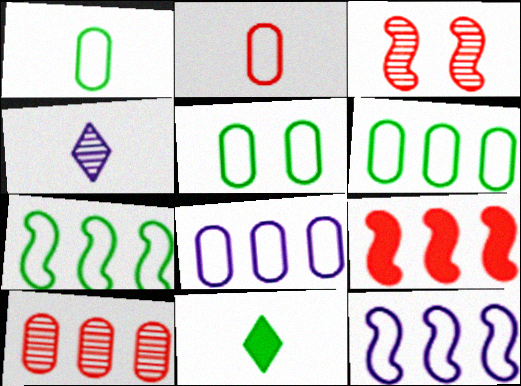[[1, 5, 6], 
[2, 5, 8], 
[3, 8, 11], 
[4, 5, 9]]